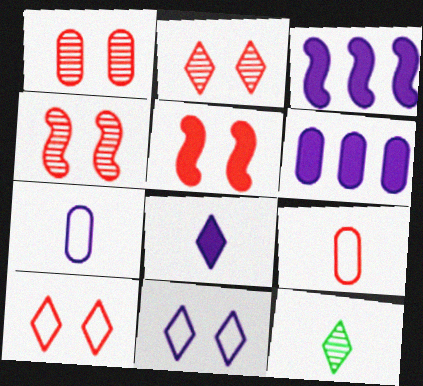[[1, 2, 4], 
[1, 5, 10]]